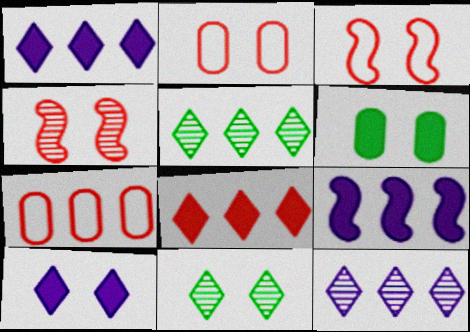[[5, 7, 9]]